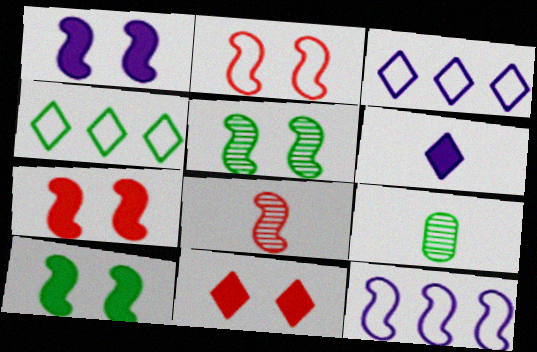[[1, 2, 5], 
[1, 7, 10], 
[3, 7, 9], 
[4, 9, 10], 
[8, 10, 12], 
[9, 11, 12]]